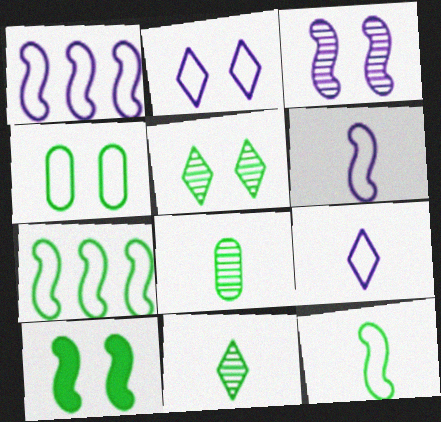[[4, 5, 10]]